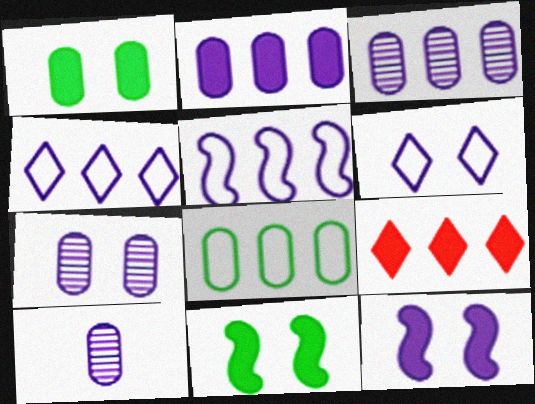[[3, 7, 10], 
[4, 10, 12], 
[6, 7, 12]]